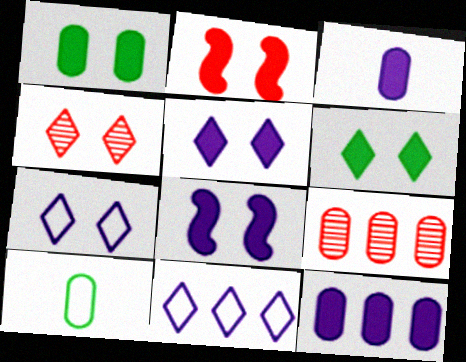[[1, 2, 5], 
[4, 6, 7]]